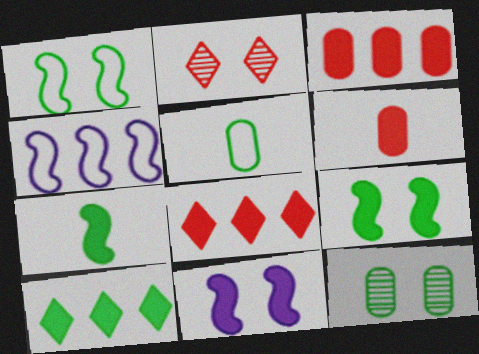[[6, 10, 11]]